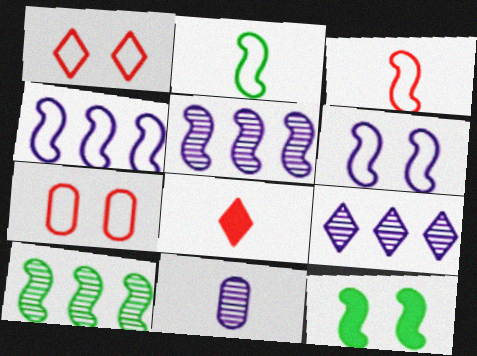[[2, 8, 11], 
[2, 10, 12], 
[3, 5, 12]]